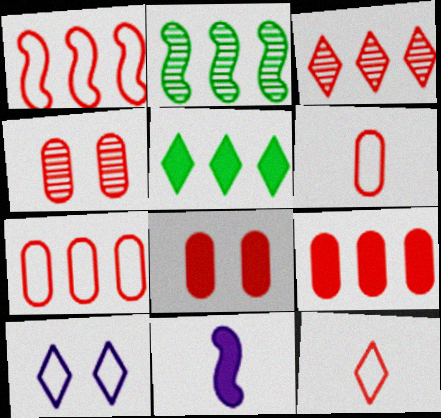[[1, 3, 9], 
[4, 6, 9], 
[5, 8, 11]]